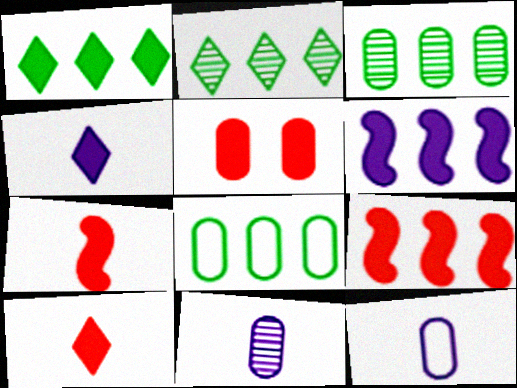[[3, 5, 12], 
[5, 8, 11], 
[5, 9, 10]]